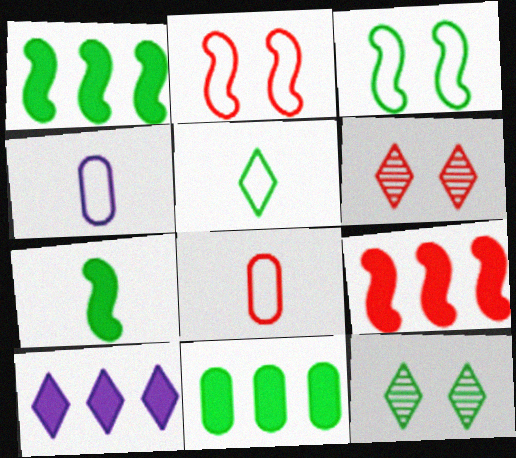[[1, 4, 6], 
[4, 9, 12], 
[5, 6, 10], 
[6, 8, 9], 
[9, 10, 11]]